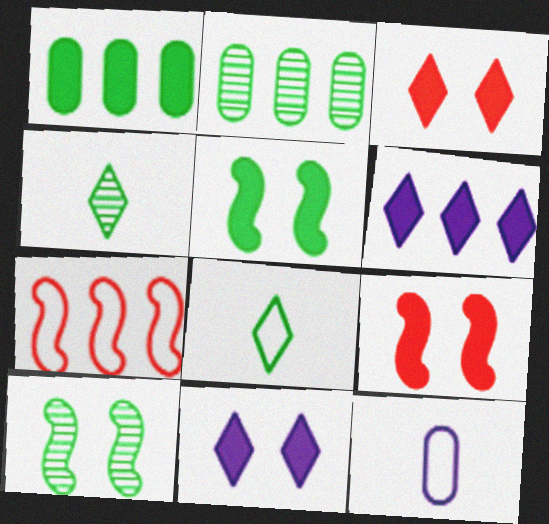[[1, 8, 10], 
[2, 4, 10], 
[2, 5, 8], 
[2, 6, 7]]